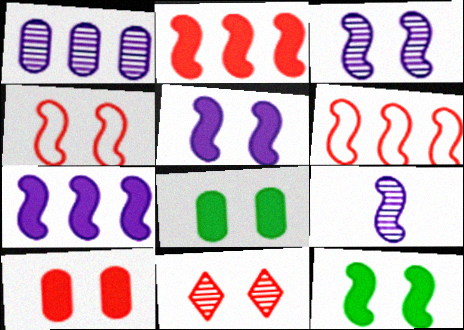[[3, 4, 12], 
[4, 10, 11], 
[6, 9, 12]]